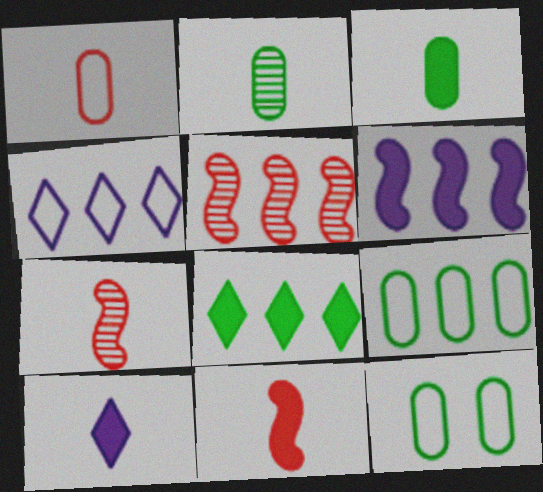[[3, 10, 11], 
[5, 10, 12]]